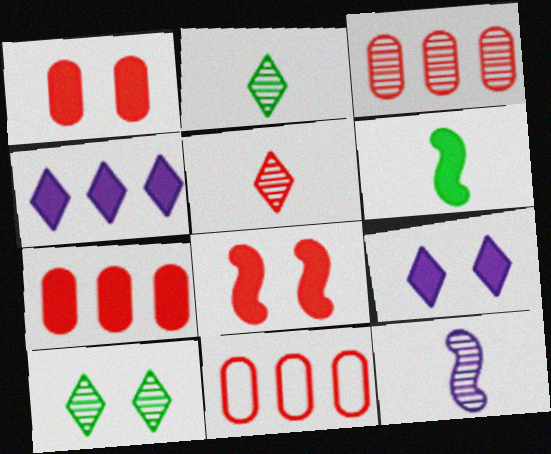[[1, 4, 6], 
[3, 7, 11], 
[3, 10, 12], 
[5, 8, 11], 
[6, 7, 9]]